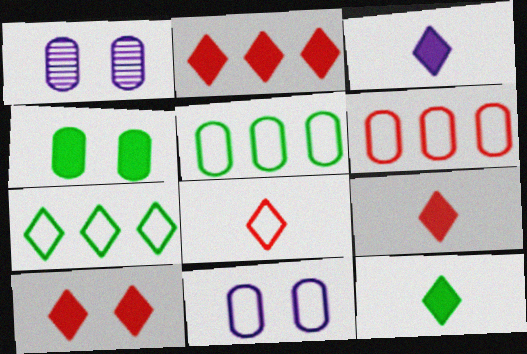[[2, 9, 10], 
[3, 9, 12]]